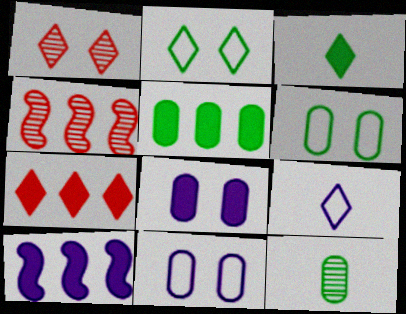[[3, 4, 11], 
[5, 6, 12], 
[5, 7, 10]]